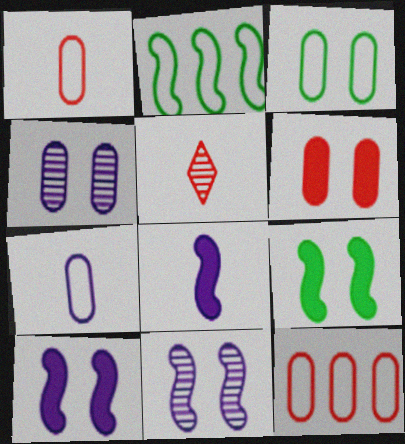[[3, 4, 6], 
[3, 7, 12]]